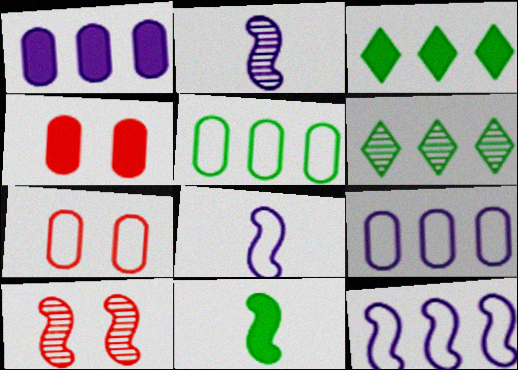[[2, 3, 7], 
[4, 6, 8], 
[10, 11, 12]]